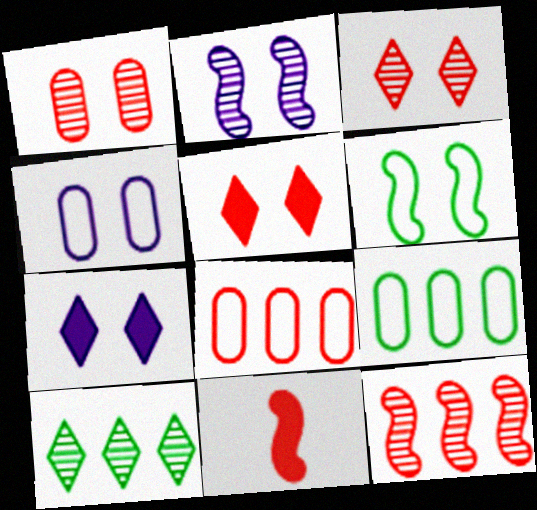[[1, 6, 7], 
[2, 4, 7], 
[3, 8, 11], 
[4, 10, 11]]